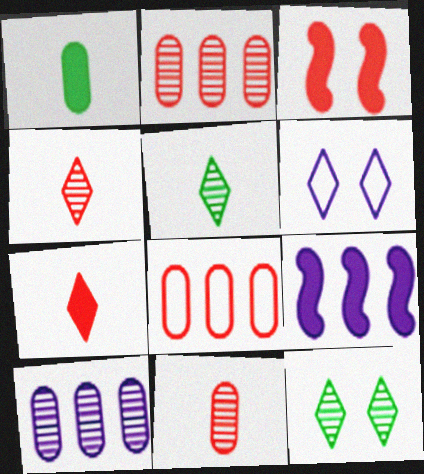[[3, 4, 8]]